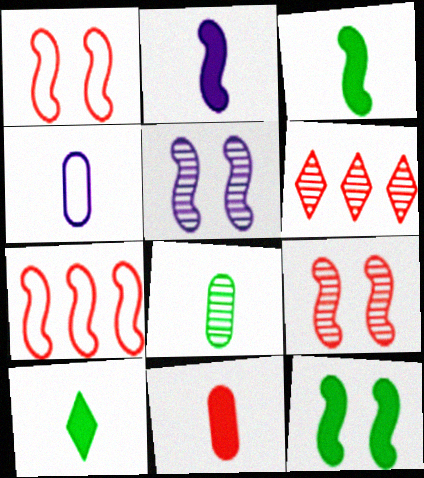[[1, 5, 12], 
[1, 6, 11], 
[2, 10, 11], 
[3, 5, 7], 
[4, 6, 12], 
[4, 8, 11], 
[5, 6, 8]]